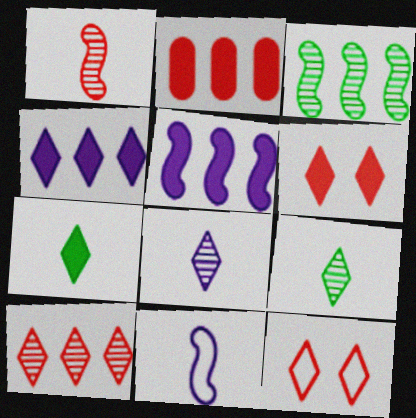[[1, 2, 12], 
[4, 6, 7], 
[4, 9, 12]]